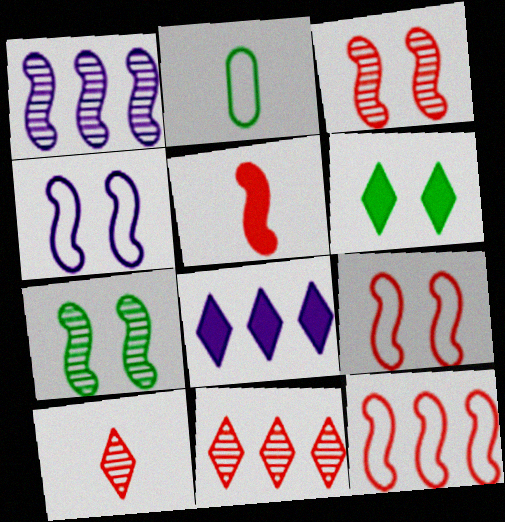[[2, 3, 8], 
[3, 5, 12]]